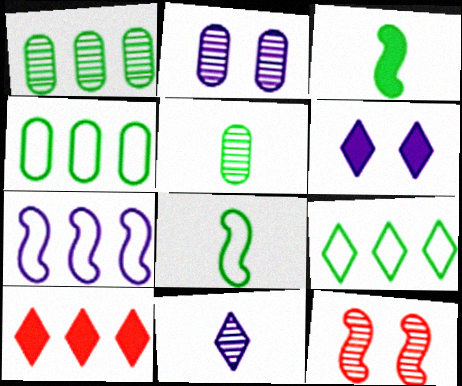[[1, 7, 10], 
[1, 11, 12], 
[2, 8, 10], 
[3, 7, 12]]